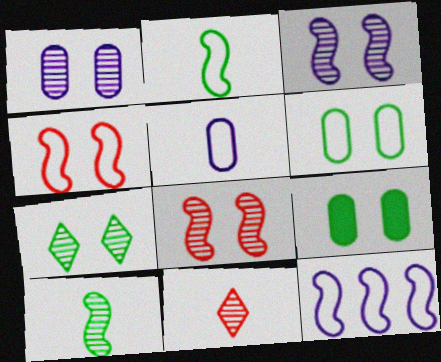[[1, 7, 8], 
[2, 4, 12], 
[9, 11, 12]]